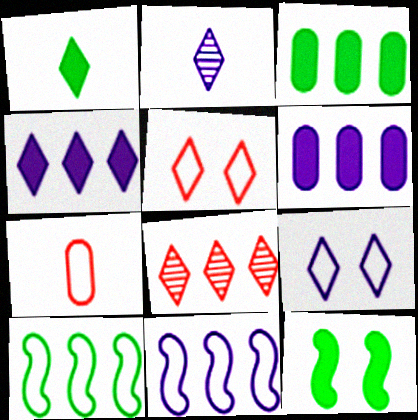[[1, 3, 12], 
[1, 8, 9], 
[2, 4, 9], 
[3, 8, 11], 
[6, 8, 10], 
[7, 9, 10]]